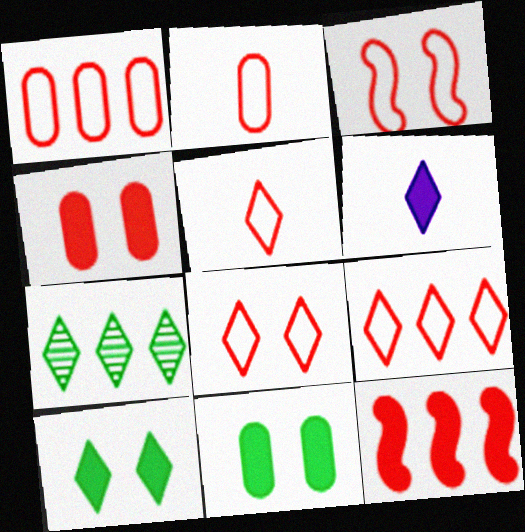[[1, 3, 5], 
[2, 3, 9], 
[5, 8, 9], 
[6, 7, 8], 
[6, 11, 12]]